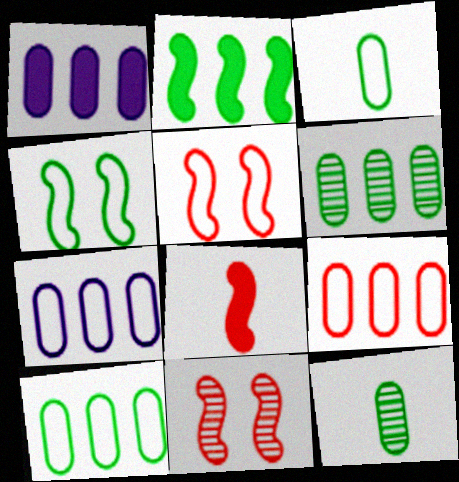[[1, 6, 9], 
[7, 9, 10]]